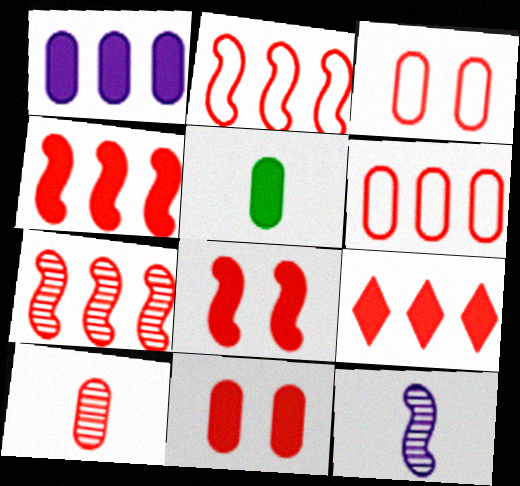[[1, 5, 11], 
[2, 4, 7], 
[6, 7, 9], 
[6, 10, 11]]